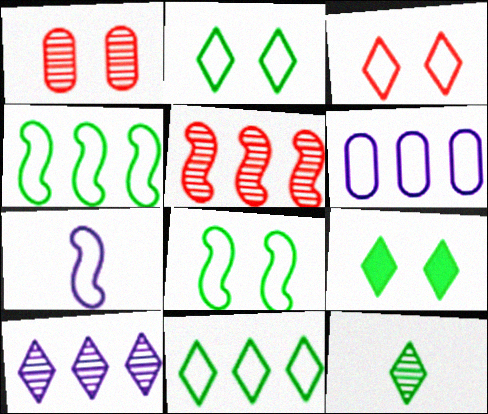[[9, 11, 12]]